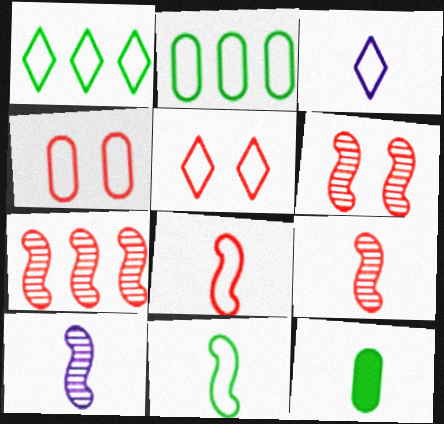[[1, 3, 5], 
[3, 9, 12], 
[6, 7, 9]]